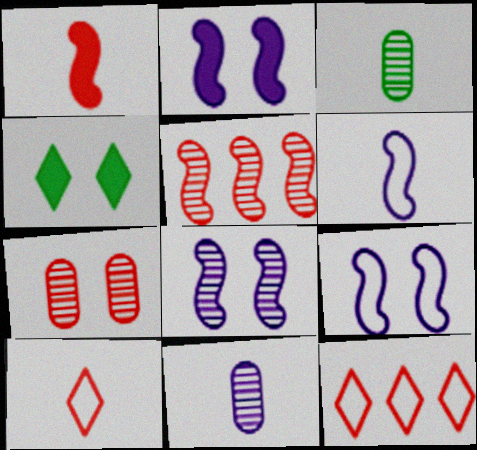[[1, 7, 12], 
[2, 3, 12], 
[2, 8, 9], 
[4, 7, 9]]